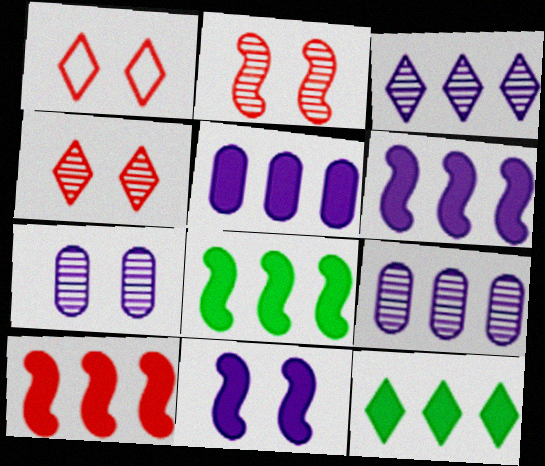[[5, 10, 12], 
[6, 8, 10]]